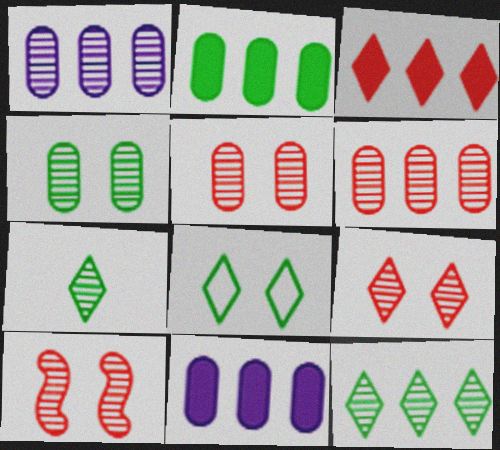[[1, 7, 10], 
[5, 9, 10]]